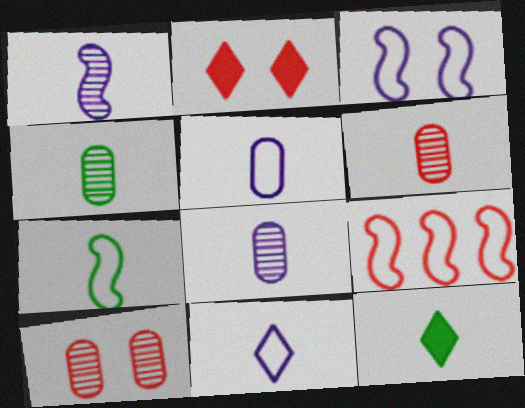[[2, 6, 9], 
[3, 7, 9], 
[4, 6, 8], 
[4, 7, 12]]